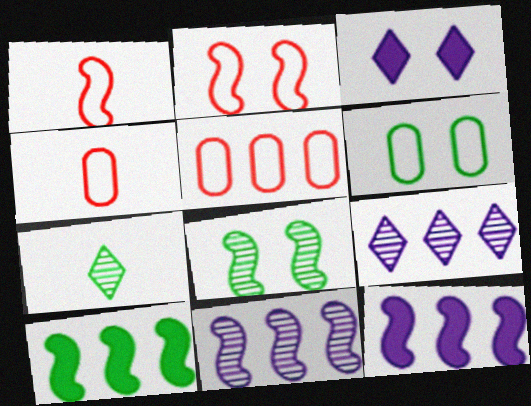[[1, 8, 12], 
[5, 9, 10], 
[6, 7, 10]]